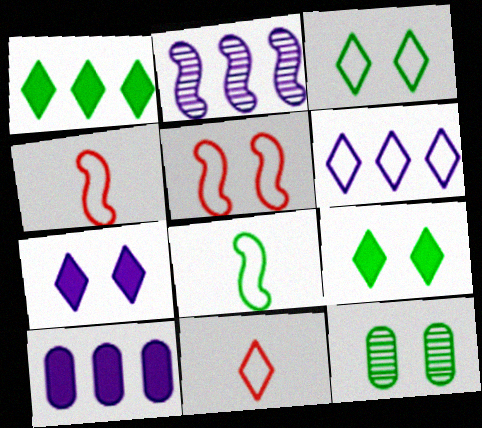[[1, 8, 12], 
[2, 6, 10], 
[3, 6, 11], 
[5, 7, 12]]